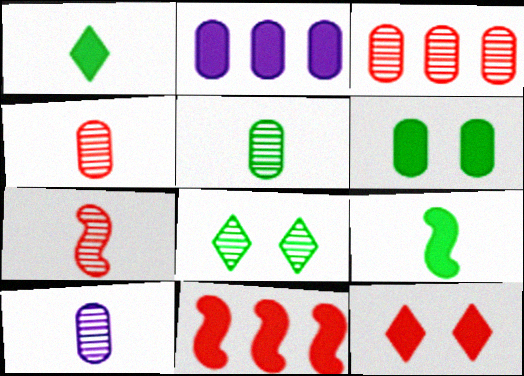[[2, 9, 12], 
[4, 5, 10]]